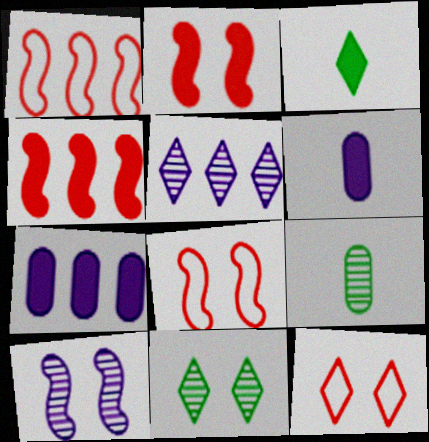[[1, 6, 11], 
[2, 3, 7], 
[3, 5, 12]]